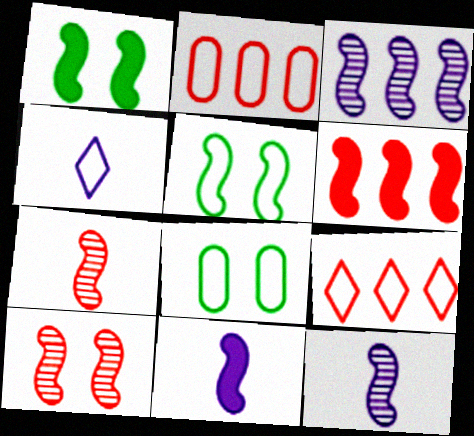[[1, 6, 11], 
[2, 4, 5], 
[5, 6, 12]]